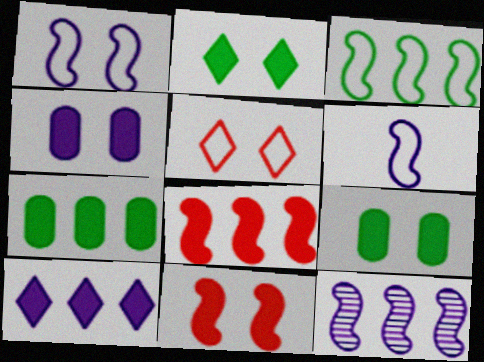[[2, 4, 11], 
[3, 8, 12], 
[7, 8, 10]]